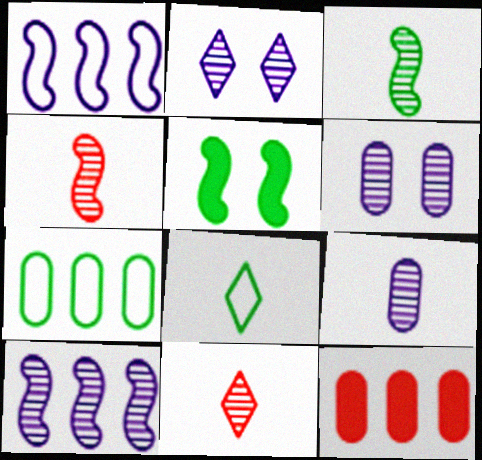[[1, 4, 5], 
[2, 9, 10], 
[3, 9, 11]]